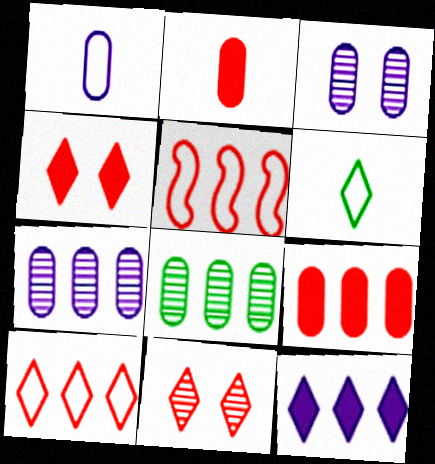[[2, 5, 11], 
[5, 8, 12], 
[6, 11, 12]]